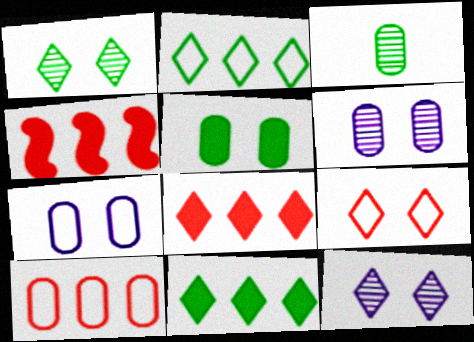[]